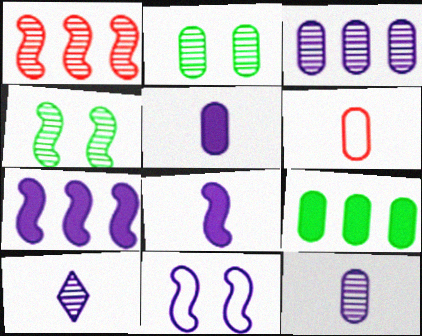[[1, 2, 10]]